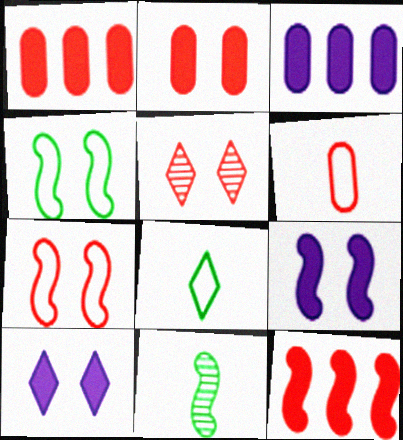[[2, 5, 7], 
[5, 6, 12]]